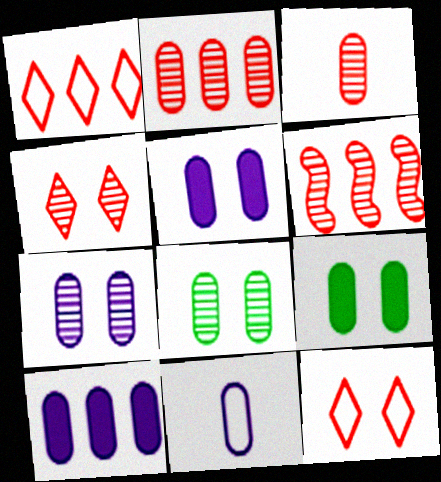[[2, 9, 11], 
[3, 4, 6], 
[7, 10, 11]]